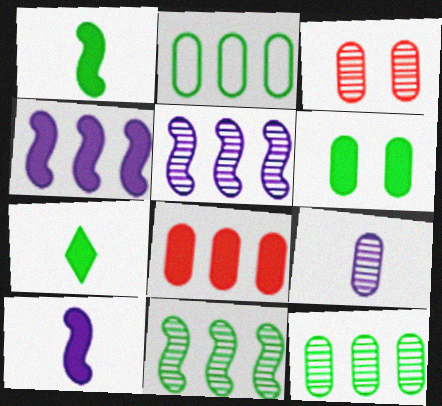[[3, 9, 12]]